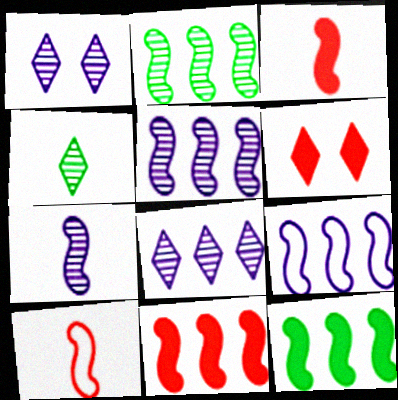[[2, 9, 11]]